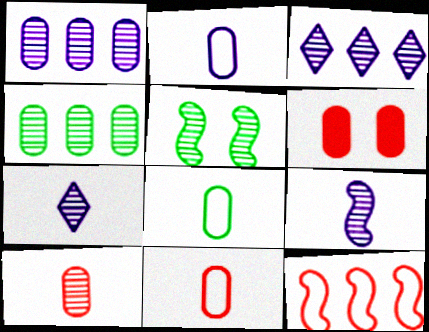[[1, 6, 8], 
[2, 4, 6], 
[2, 8, 11], 
[3, 5, 10]]